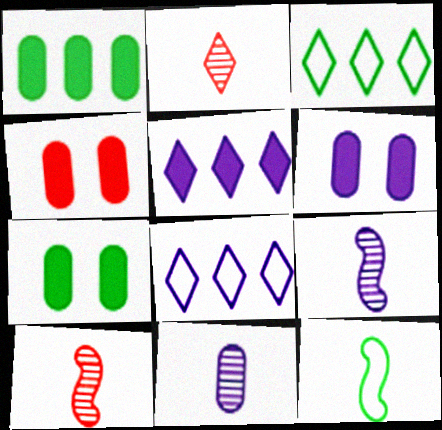[[3, 4, 9], 
[3, 6, 10], 
[4, 6, 7], 
[6, 8, 9], 
[7, 8, 10]]